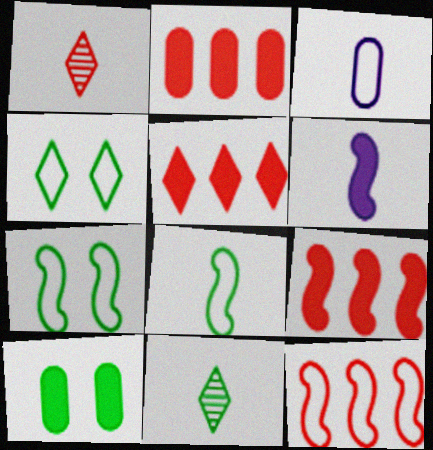[[2, 5, 9], 
[3, 4, 12], 
[5, 6, 10]]